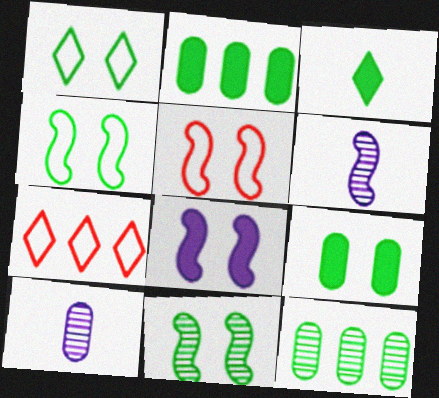[[1, 9, 11], 
[3, 4, 12], 
[5, 8, 11], 
[6, 7, 9]]